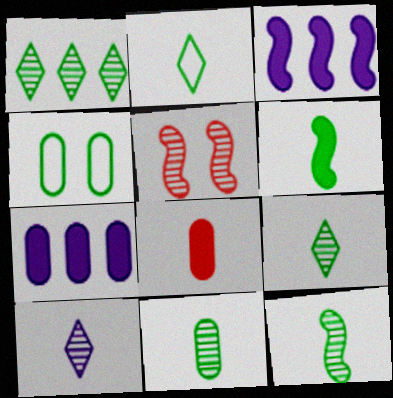[[1, 4, 6], 
[2, 5, 7], 
[2, 6, 11], 
[9, 11, 12]]